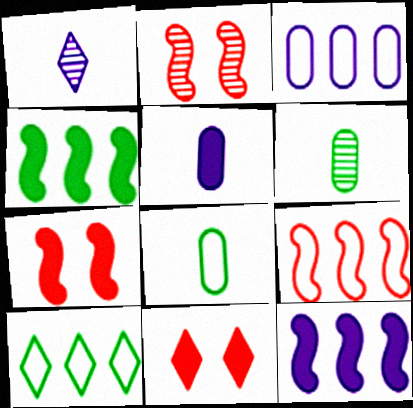[[1, 10, 11], 
[2, 5, 10], 
[3, 9, 10], 
[4, 5, 11]]